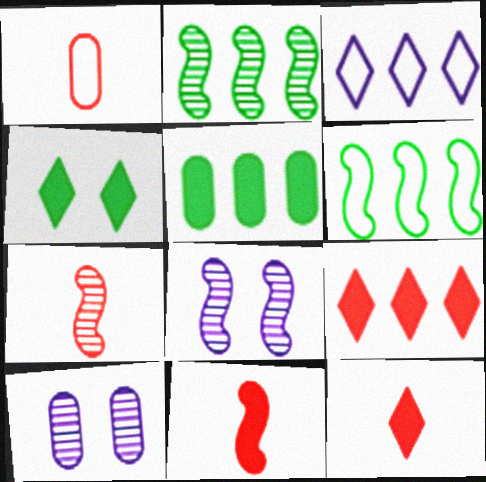[[1, 5, 10], 
[1, 7, 12], 
[2, 7, 8], 
[6, 8, 11], 
[6, 10, 12]]